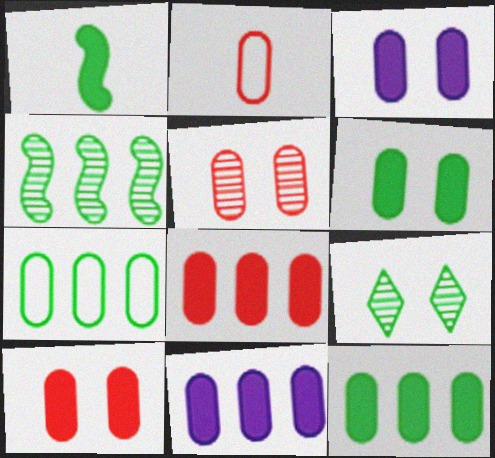[[1, 7, 9], 
[2, 5, 8], 
[3, 6, 10], 
[8, 11, 12]]